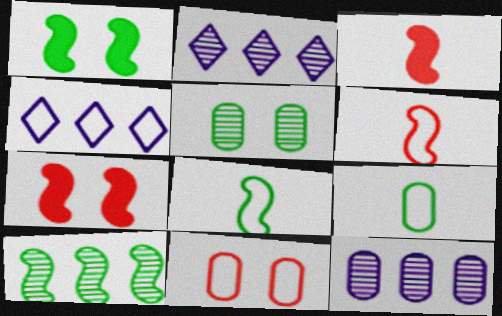[[1, 8, 10], 
[2, 7, 9], 
[3, 4, 5], 
[4, 8, 11]]